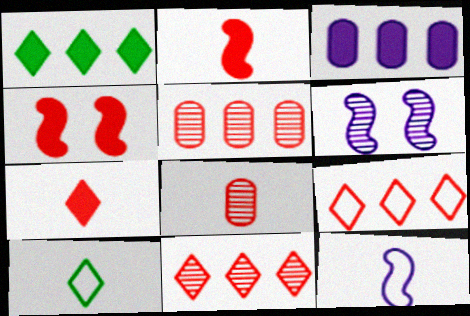[[4, 8, 9]]